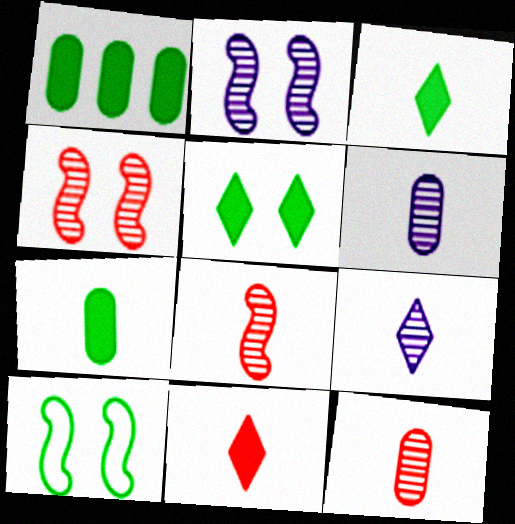[]